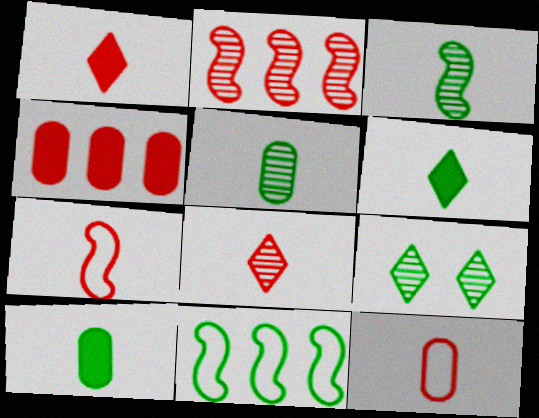[[9, 10, 11]]